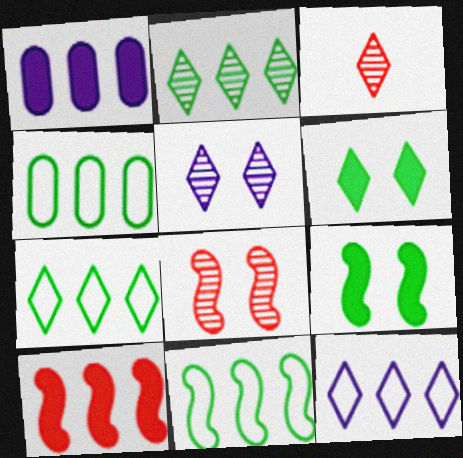[[2, 3, 5], 
[3, 6, 12], 
[4, 7, 11]]